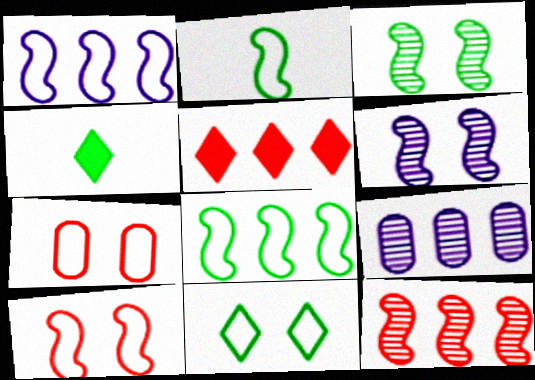[[1, 2, 10], 
[4, 9, 10], 
[5, 8, 9]]